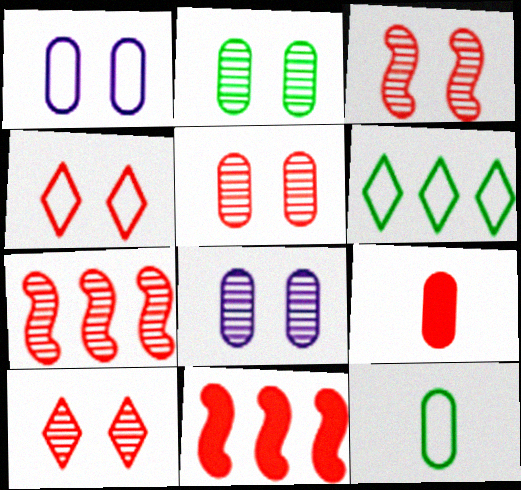[[2, 5, 8], 
[3, 5, 10], 
[4, 7, 9]]